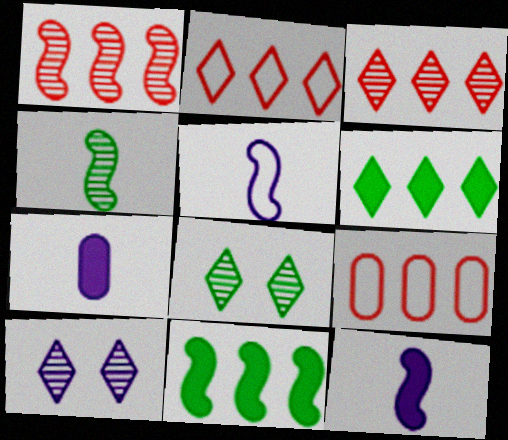[[8, 9, 12]]